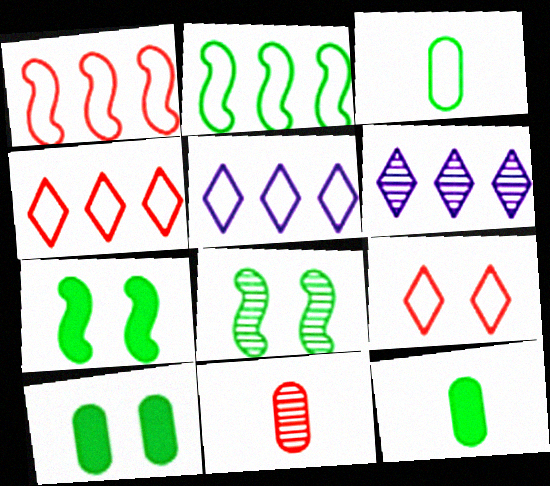[[5, 7, 11], 
[6, 8, 11]]